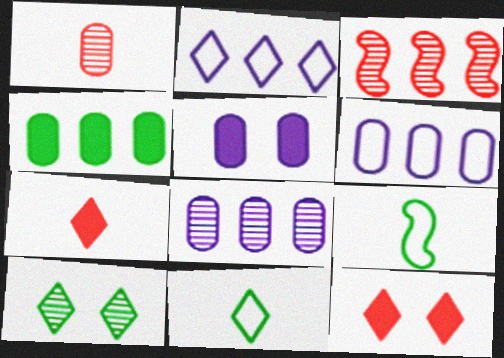[[2, 3, 4], 
[2, 7, 10], 
[3, 5, 11], 
[4, 9, 10], 
[8, 9, 12]]